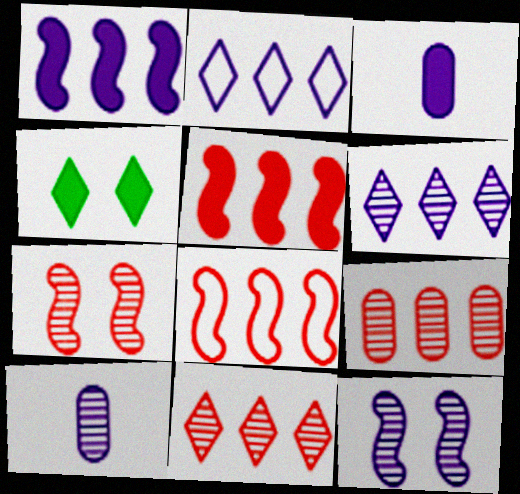[[2, 3, 12], 
[3, 4, 5], 
[4, 8, 10], 
[6, 10, 12]]